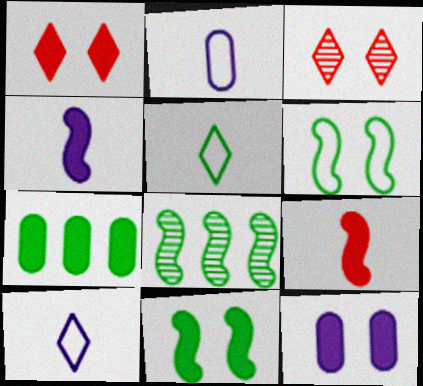[[1, 2, 8], 
[1, 4, 7], 
[1, 11, 12], 
[3, 6, 12]]